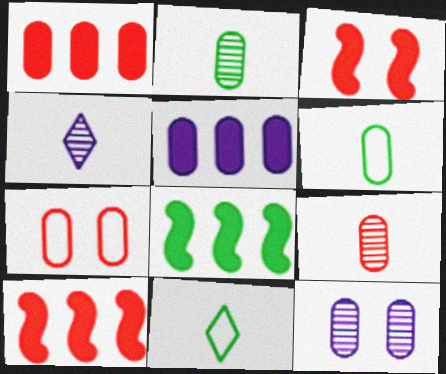[[1, 6, 12], 
[1, 7, 9], 
[2, 5, 7], 
[4, 7, 8], 
[10, 11, 12]]